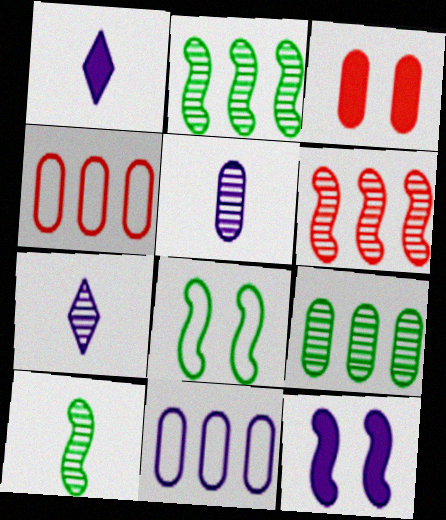[[7, 11, 12]]